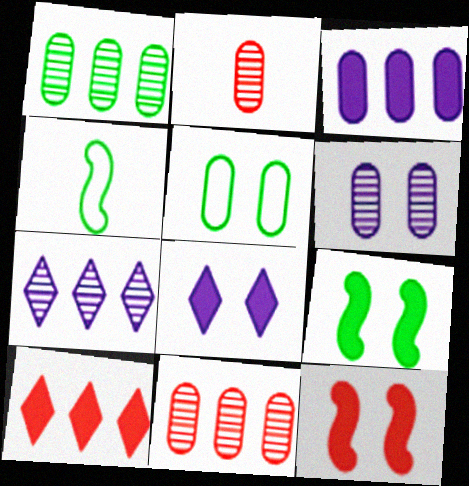[[1, 2, 6], 
[2, 3, 5], 
[4, 6, 10], 
[4, 8, 11]]